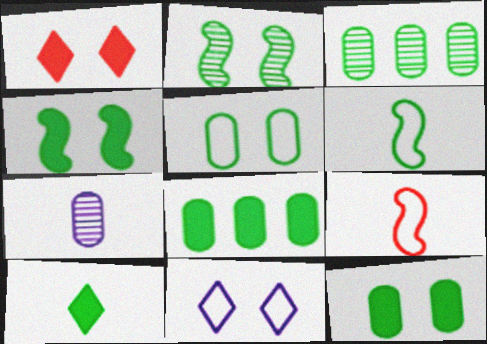[[4, 8, 10], 
[7, 9, 10]]